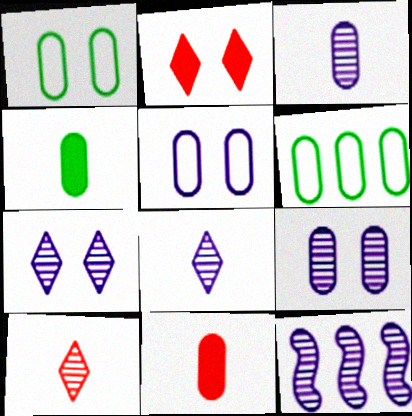[[3, 7, 12], 
[6, 9, 11], 
[8, 9, 12]]